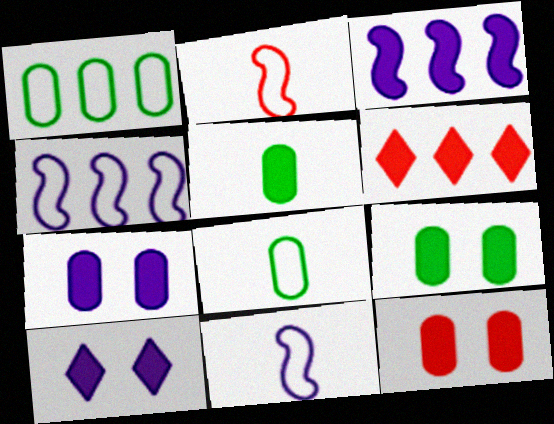[[7, 9, 12]]